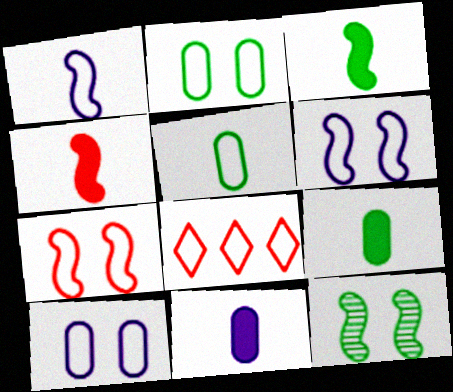[[1, 2, 8], 
[5, 6, 8], 
[8, 11, 12]]